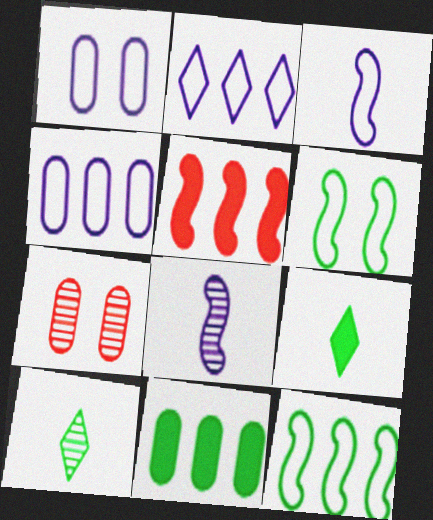[[1, 2, 3], 
[1, 5, 10], 
[5, 6, 8], 
[6, 10, 11]]